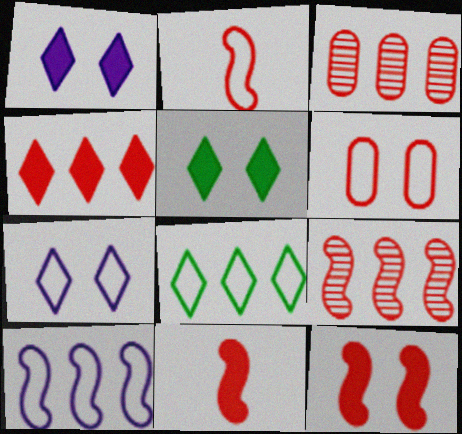[[2, 9, 12]]